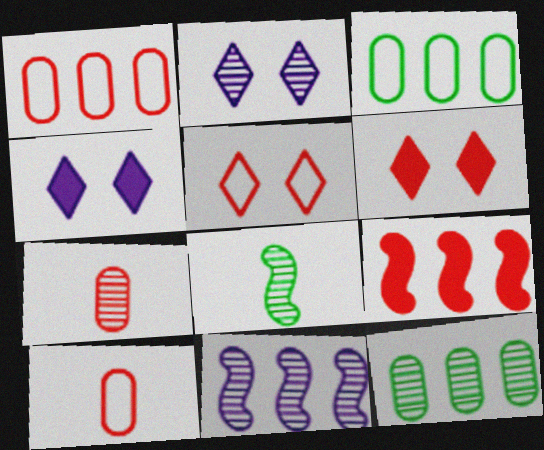[[1, 4, 8], 
[5, 7, 9]]